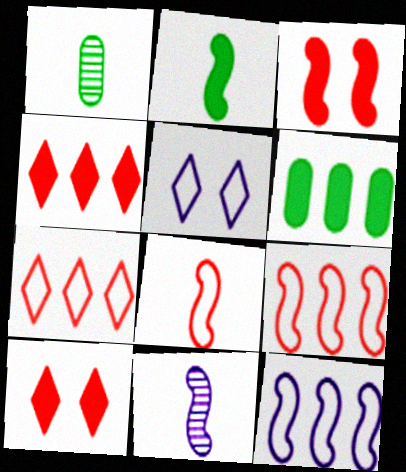[[1, 10, 12], 
[2, 8, 11]]